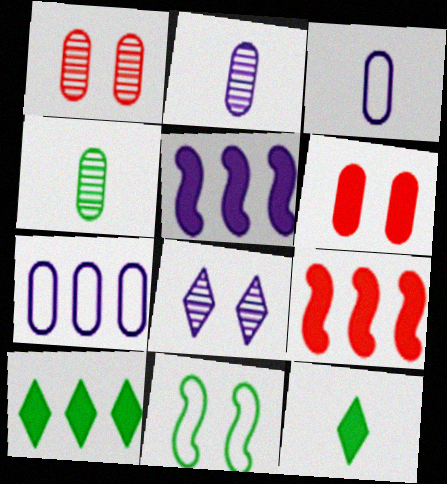[[3, 5, 8], 
[4, 6, 7], 
[4, 10, 11], 
[5, 6, 12], 
[6, 8, 11]]